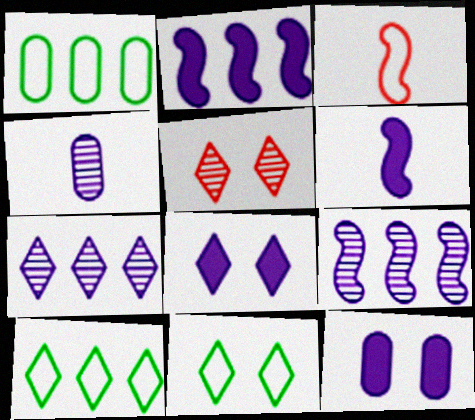[[1, 5, 6], 
[5, 8, 11]]